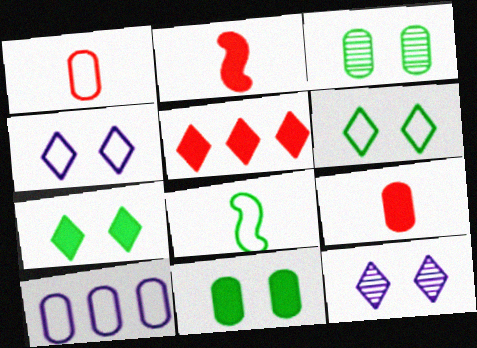[[3, 9, 10]]